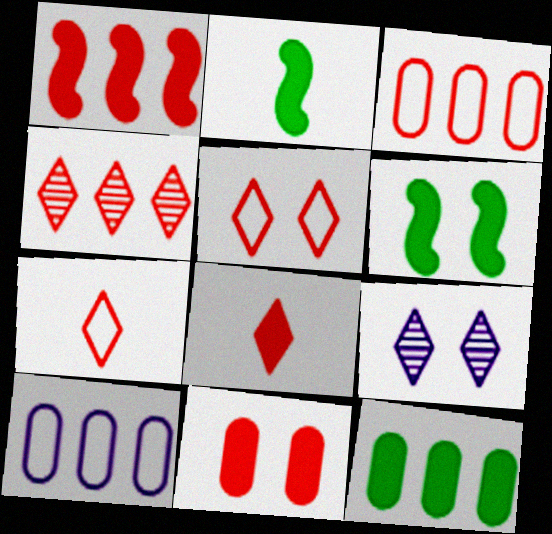[[1, 3, 4], 
[1, 8, 11], 
[2, 3, 9], 
[4, 5, 8]]